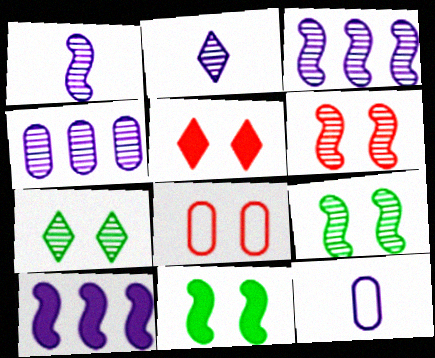[[5, 6, 8]]